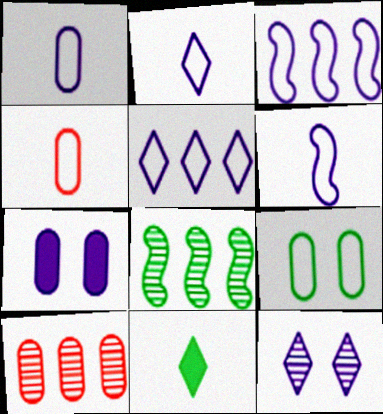[[1, 2, 6], 
[8, 9, 11]]